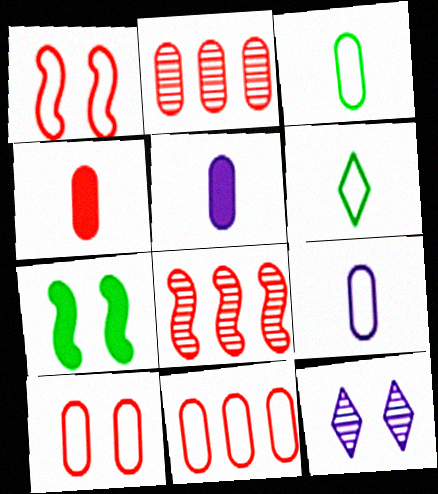[[2, 4, 10], 
[7, 10, 12]]